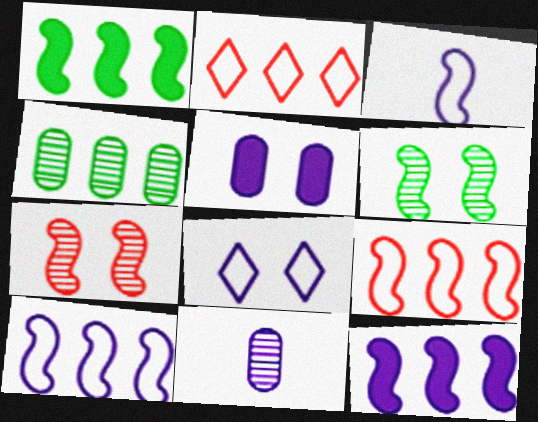[[1, 3, 7], 
[2, 4, 12], 
[8, 11, 12]]